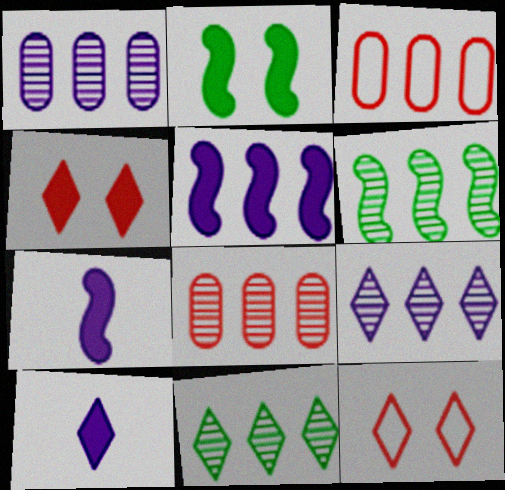[[3, 5, 11], 
[6, 8, 9], 
[10, 11, 12]]